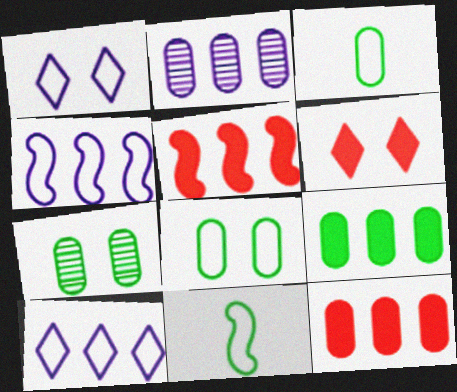[[2, 6, 11], 
[3, 7, 9]]